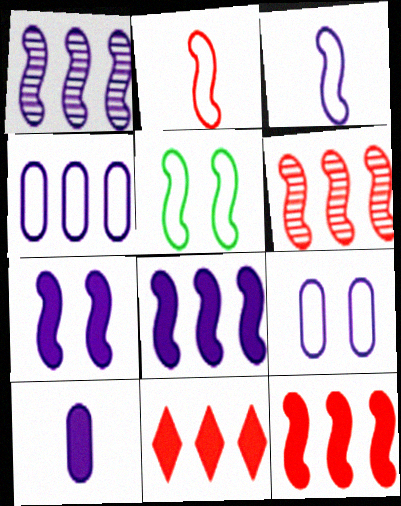[[1, 3, 7]]